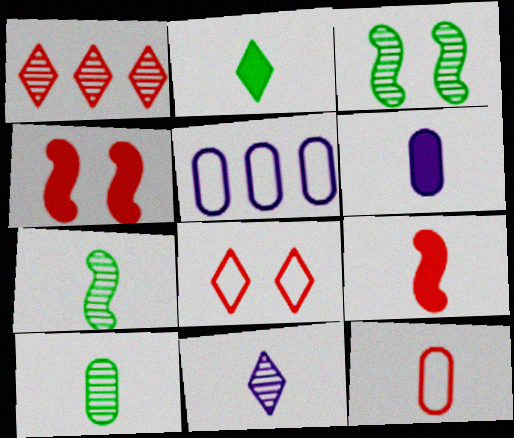[[1, 4, 12], 
[2, 6, 9], 
[6, 10, 12]]